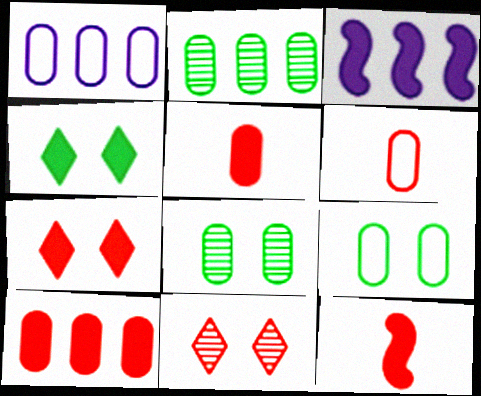[[1, 2, 10], 
[1, 5, 8], 
[1, 6, 9], 
[3, 4, 5], 
[7, 10, 12]]